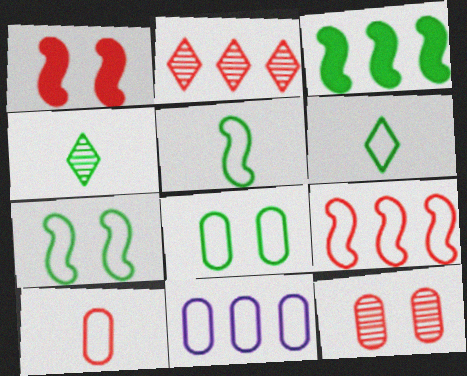[[1, 2, 10], 
[1, 4, 11], 
[2, 3, 11], 
[3, 4, 8], 
[8, 10, 11]]